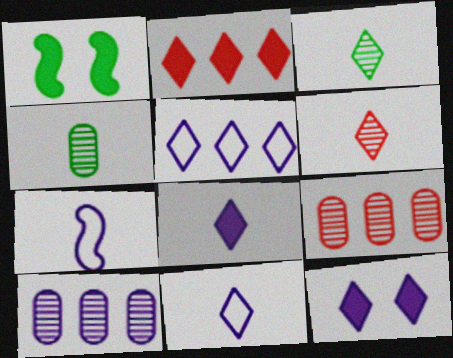[[1, 9, 11], 
[7, 10, 12]]